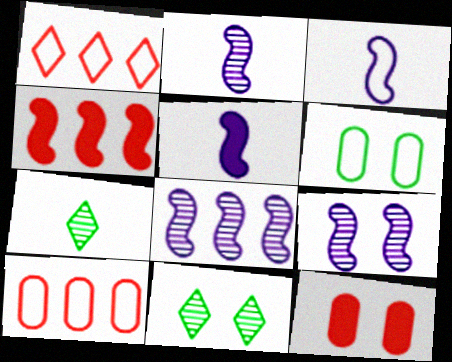[[1, 3, 6], 
[2, 3, 5], 
[2, 8, 9], 
[5, 10, 11]]